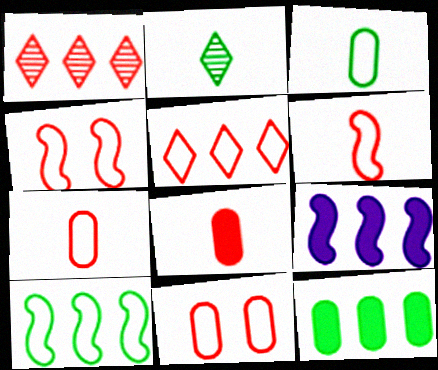[[1, 4, 8], 
[2, 9, 11], 
[4, 5, 7], 
[5, 6, 11]]